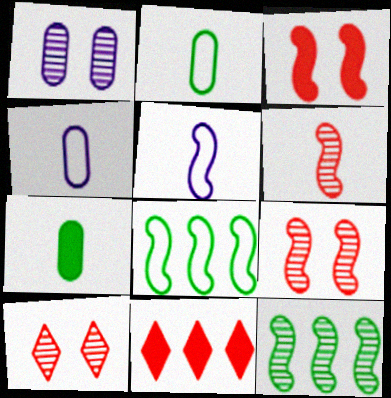[[3, 5, 12]]